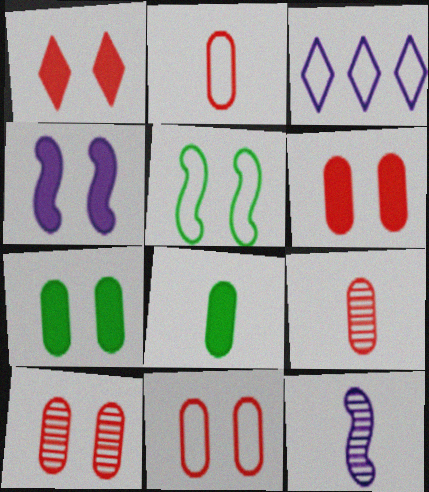[[1, 4, 7], 
[2, 3, 5], 
[6, 10, 11]]